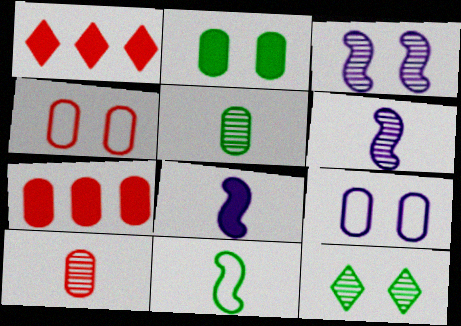[[1, 2, 8], 
[4, 7, 10], 
[5, 7, 9]]